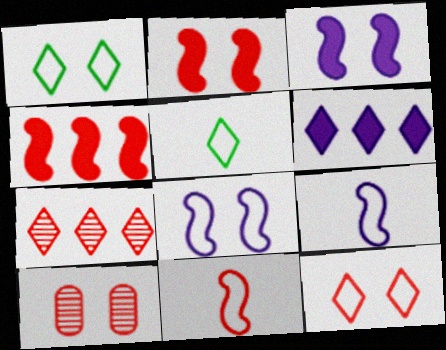[[1, 3, 10], 
[2, 10, 12]]